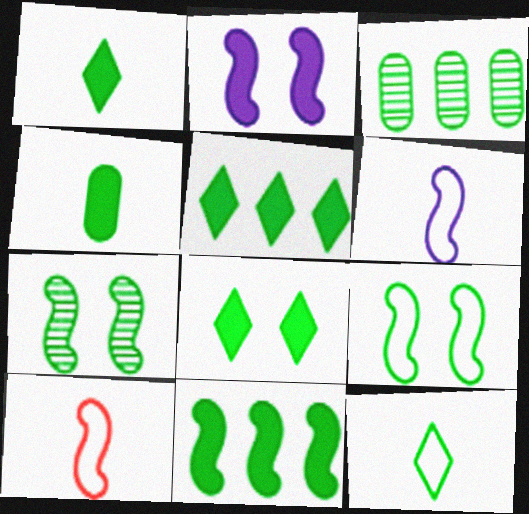[[1, 3, 9], 
[1, 5, 8], 
[4, 8, 11]]